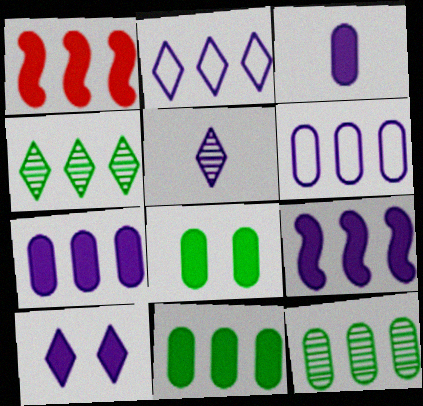[[1, 2, 12], 
[1, 4, 6], 
[2, 5, 10], 
[3, 9, 10]]